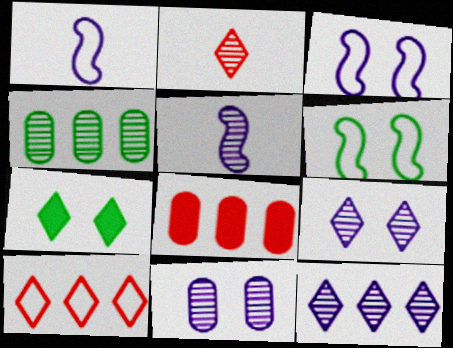[[5, 11, 12]]